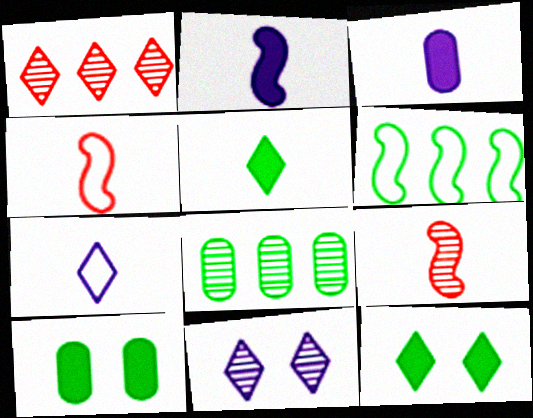[[1, 7, 12], 
[8, 9, 11]]